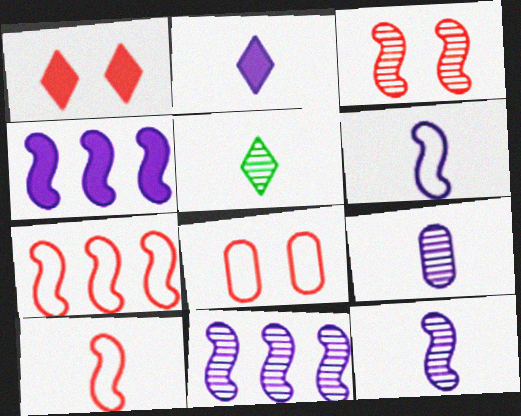[[1, 3, 8], 
[2, 6, 9], 
[4, 5, 8]]